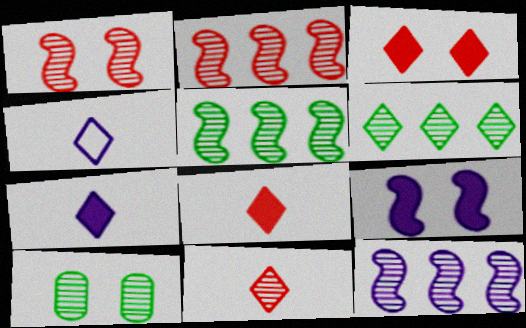[[2, 5, 12], 
[3, 4, 6], 
[10, 11, 12]]